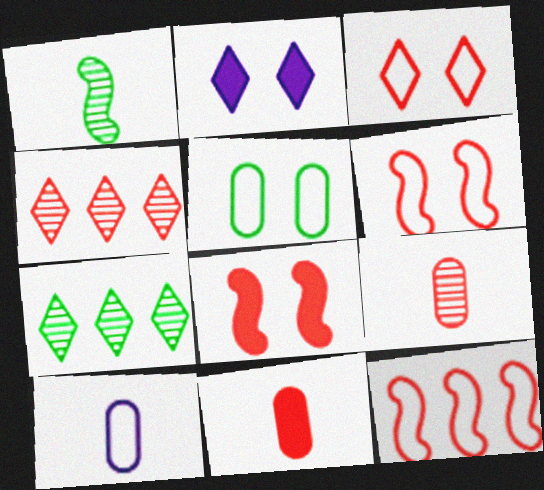[[4, 6, 11], 
[7, 8, 10]]